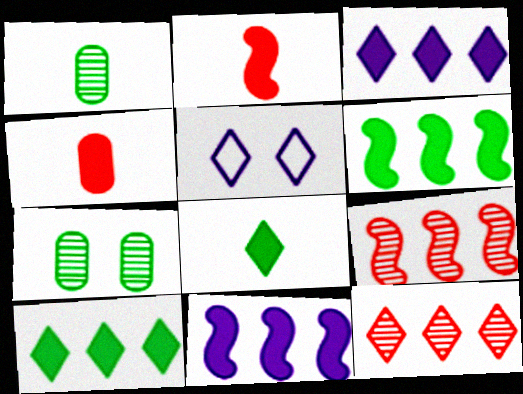[[5, 8, 12]]